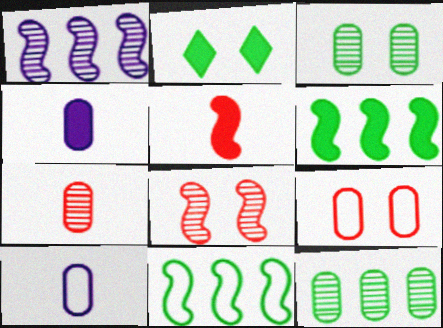[[4, 9, 12]]